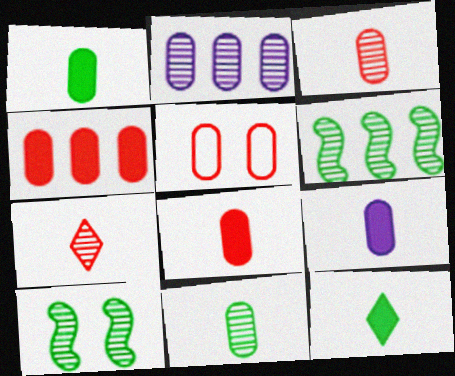[[1, 2, 5], 
[1, 8, 9], 
[2, 7, 10], 
[3, 4, 5]]